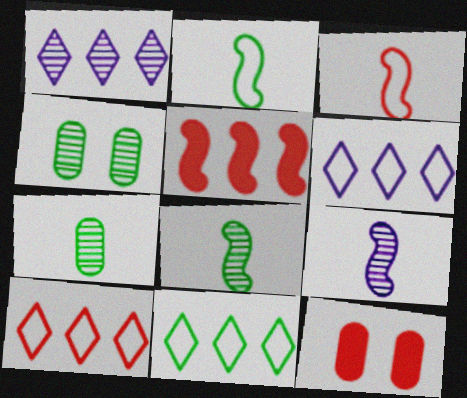[[1, 2, 12], 
[6, 8, 12], 
[6, 10, 11], 
[9, 11, 12]]